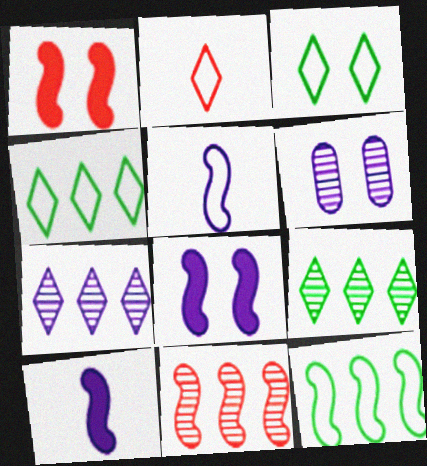[[1, 3, 6]]